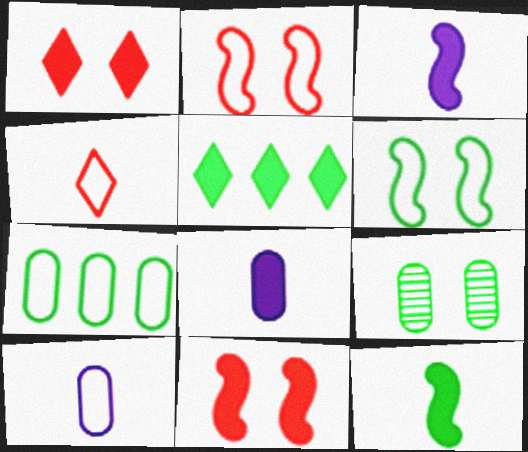[[5, 8, 11]]